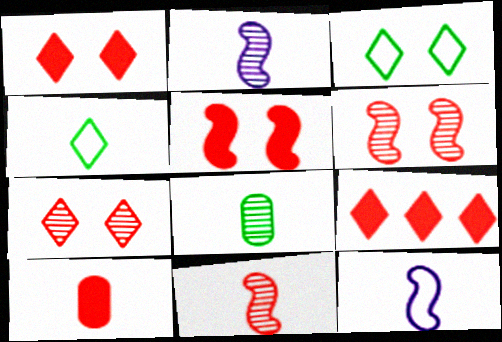[[2, 4, 10], 
[5, 9, 10]]